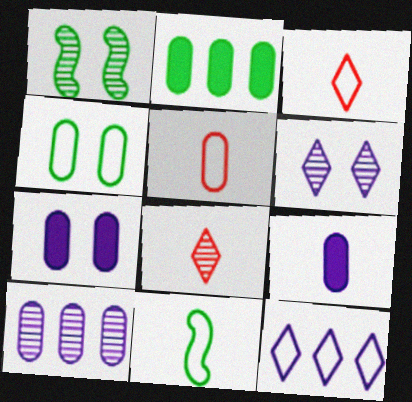[[1, 8, 10], 
[8, 9, 11]]